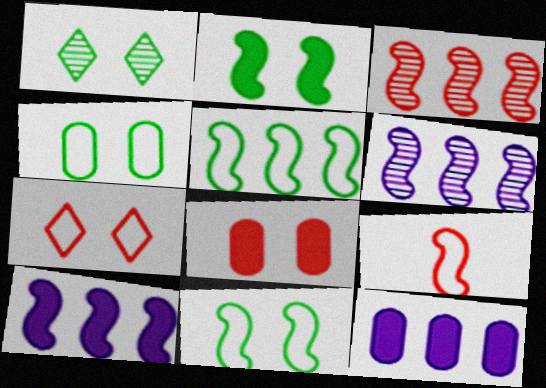[[1, 2, 4], 
[1, 9, 12], 
[2, 6, 9], 
[3, 5, 10]]